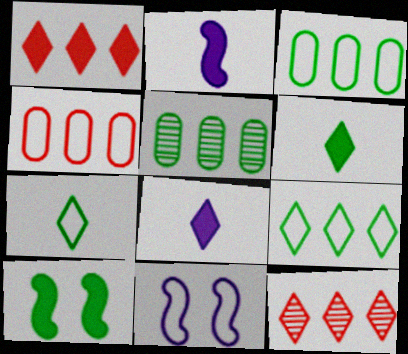[[4, 7, 11], 
[5, 7, 10]]